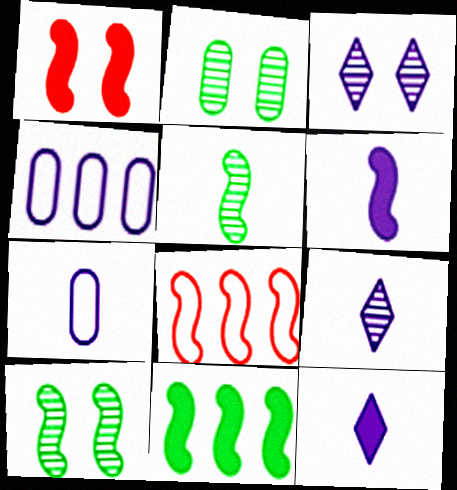[[1, 6, 11], 
[2, 8, 12], 
[3, 4, 6], 
[6, 7, 9], 
[6, 8, 10]]